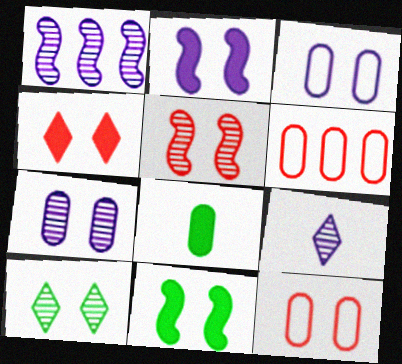[[1, 7, 9], 
[2, 10, 12], 
[4, 5, 12], 
[5, 7, 10], 
[6, 7, 8], 
[6, 9, 11]]